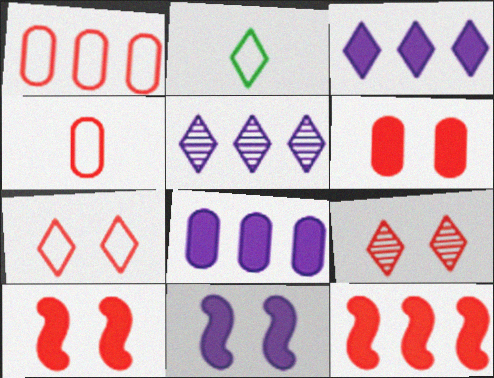[[2, 3, 9], 
[4, 9, 12]]